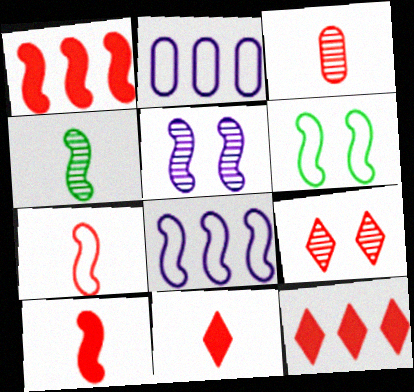[[3, 7, 11], 
[6, 7, 8]]